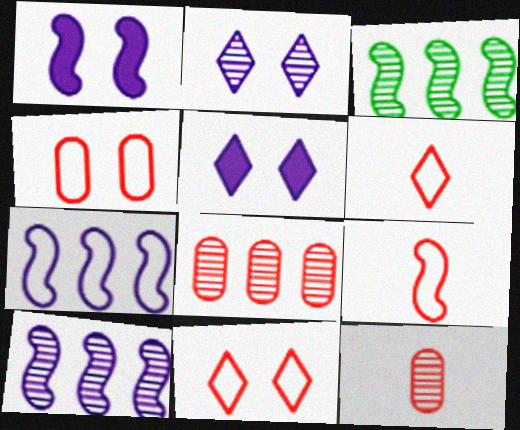[[1, 3, 9], 
[2, 3, 12]]